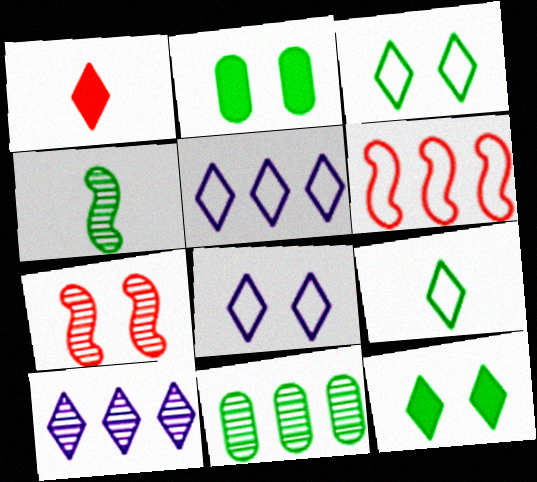[[1, 3, 10], 
[2, 7, 8]]